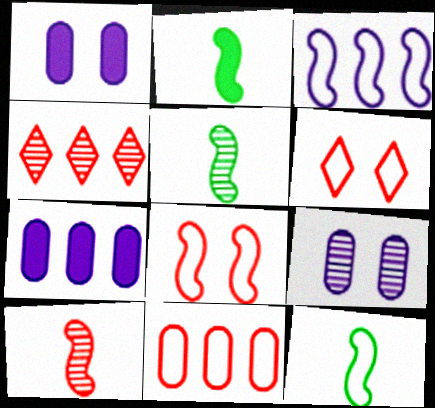[[1, 4, 12], 
[2, 5, 12], 
[3, 8, 12], 
[4, 5, 9], 
[5, 6, 7]]